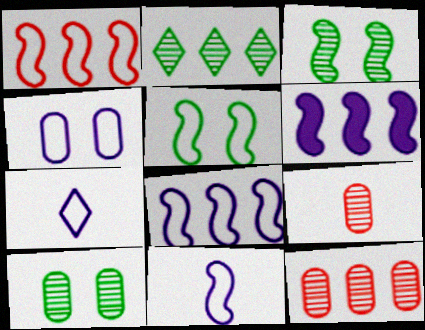[[1, 5, 11], 
[4, 7, 8]]